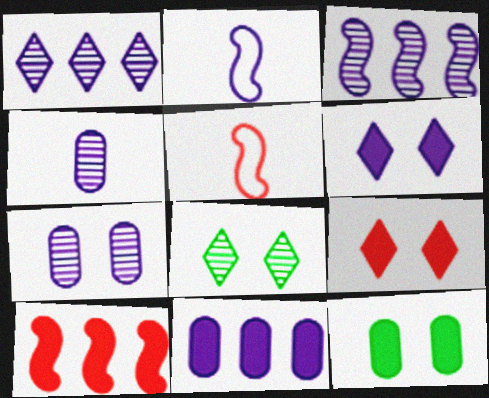[[1, 5, 12], 
[5, 8, 11]]